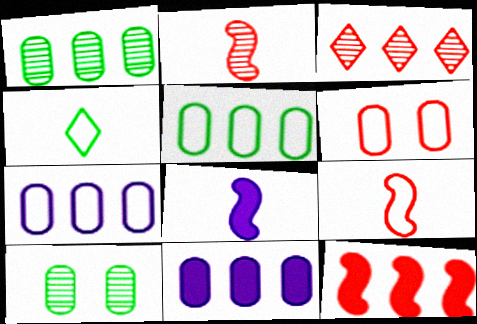[]